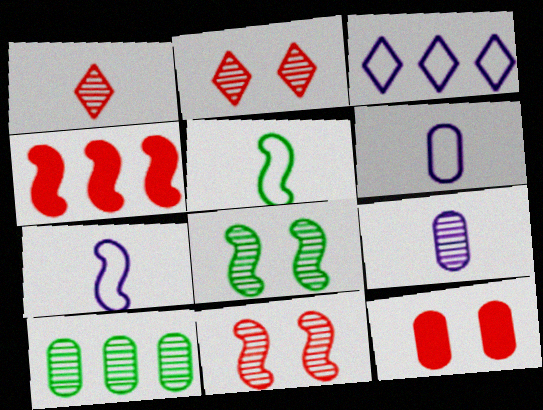[[3, 4, 10], 
[4, 7, 8], 
[6, 10, 12]]